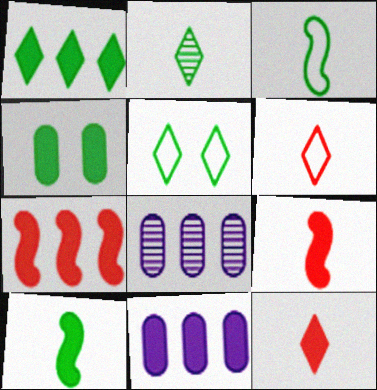[[1, 2, 5], 
[1, 4, 10], 
[1, 7, 11], 
[5, 8, 9]]